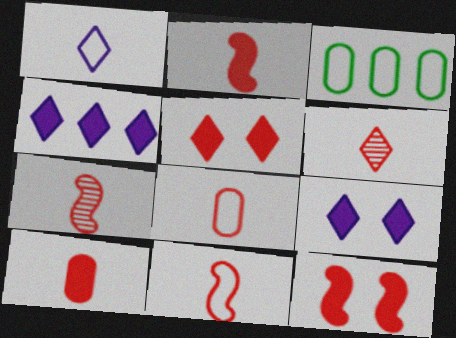[[2, 6, 8], 
[2, 7, 11], 
[3, 7, 9], 
[6, 10, 11]]